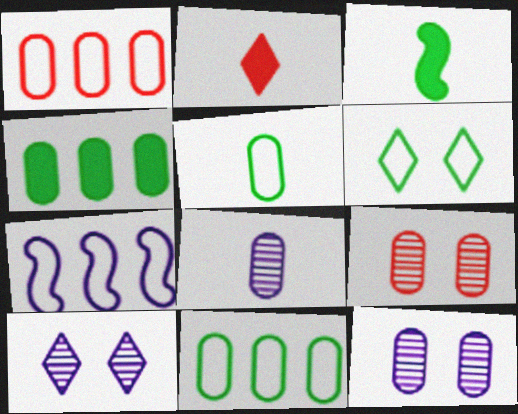[[1, 3, 10]]